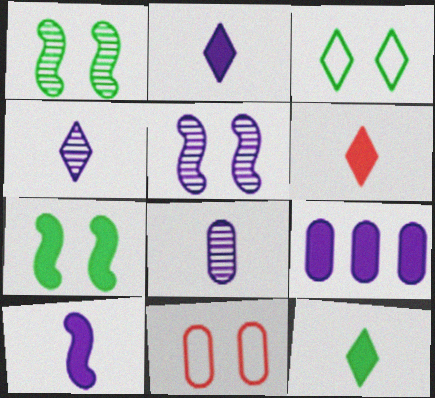[[2, 6, 12], 
[6, 7, 9]]